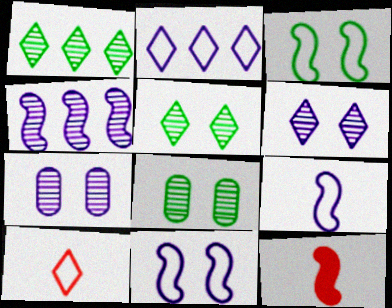[[2, 8, 12], 
[3, 4, 12]]